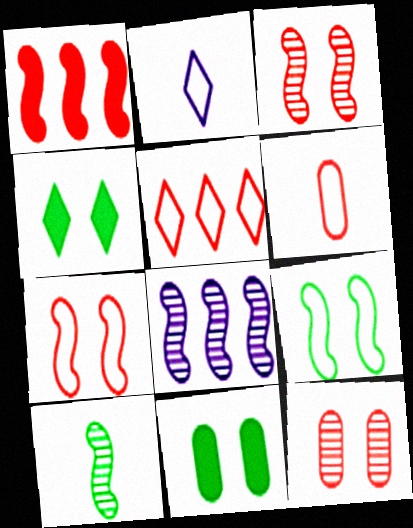[[3, 8, 10], 
[4, 6, 8], 
[5, 6, 7]]